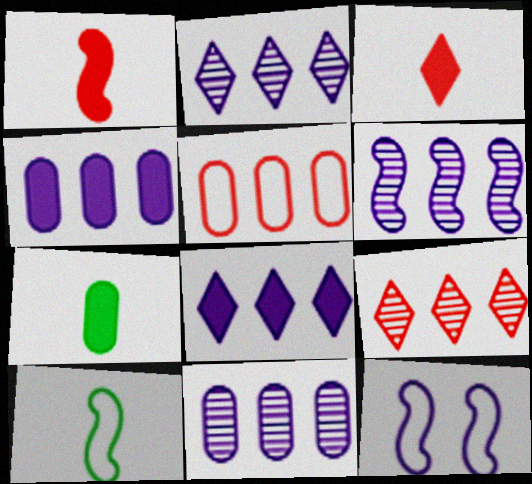[[2, 6, 11], 
[7, 9, 12]]